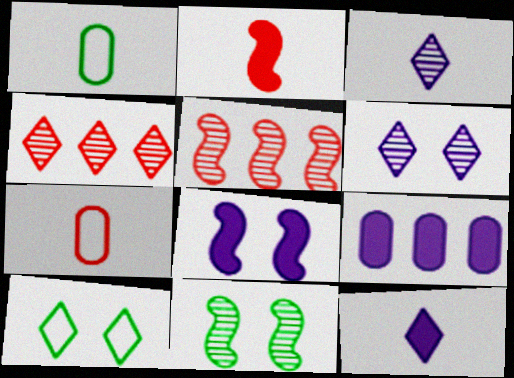[[1, 2, 3], 
[1, 4, 8], 
[4, 10, 12], 
[8, 9, 12]]